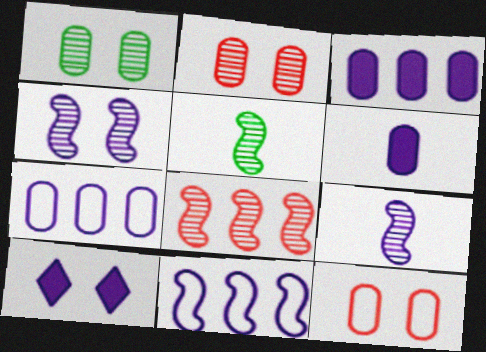[[4, 5, 8], 
[7, 9, 10]]